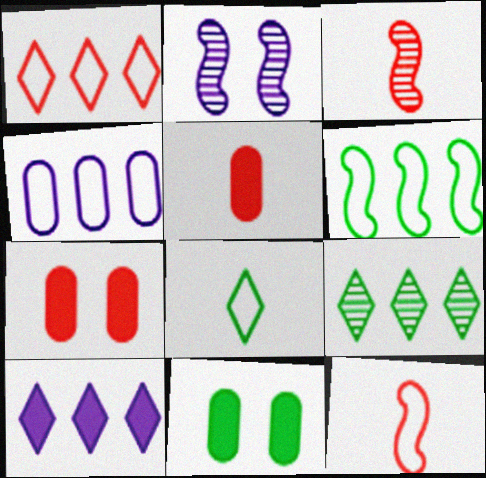[[1, 3, 7], 
[1, 4, 6], 
[1, 9, 10]]